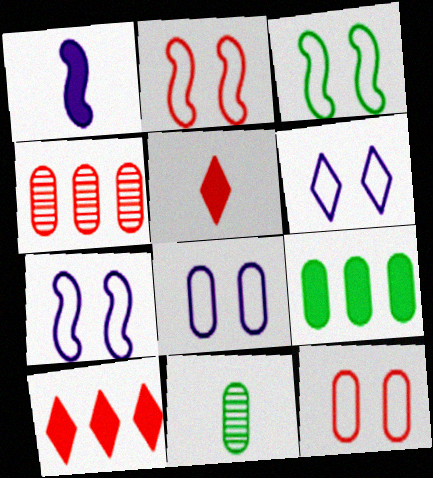[[2, 3, 7], 
[2, 4, 5], 
[3, 6, 12], 
[6, 7, 8], 
[7, 10, 11]]